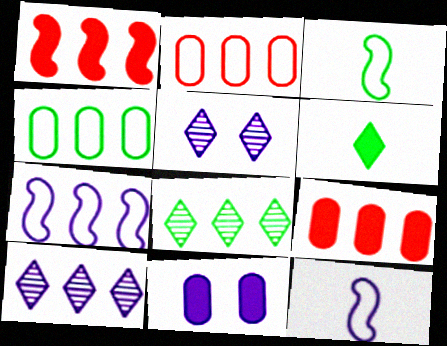[[1, 4, 10], 
[1, 6, 11], 
[3, 5, 9], 
[7, 8, 9], 
[10, 11, 12]]